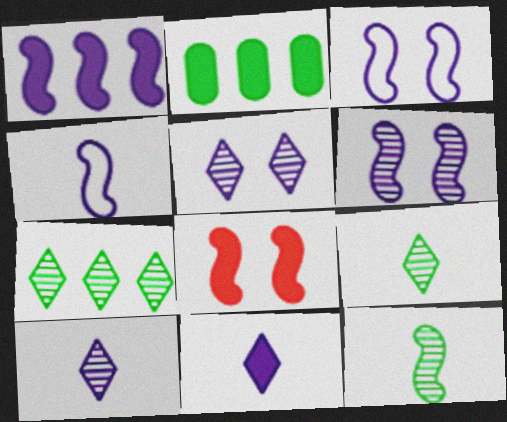[[1, 4, 6], 
[2, 8, 11]]